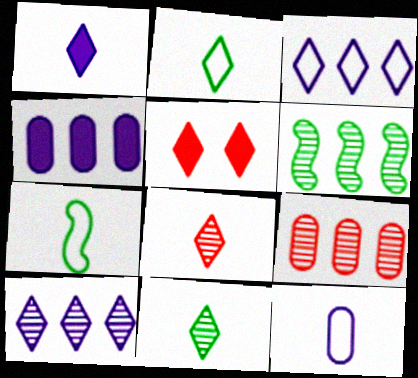[[1, 2, 8], 
[2, 5, 10], 
[3, 5, 11], 
[5, 6, 12], 
[6, 9, 10]]